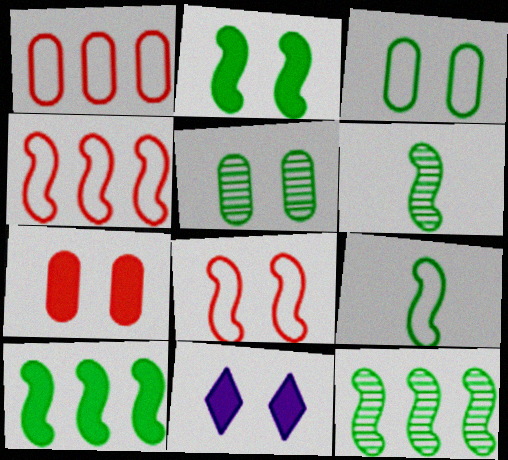[[1, 6, 11], 
[2, 7, 11], 
[2, 9, 12], 
[5, 8, 11]]